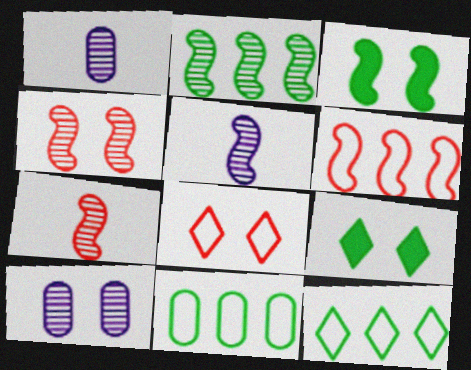[[1, 6, 9], 
[2, 4, 5], 
[3, 5, 6], 
[3, 8, 10]]